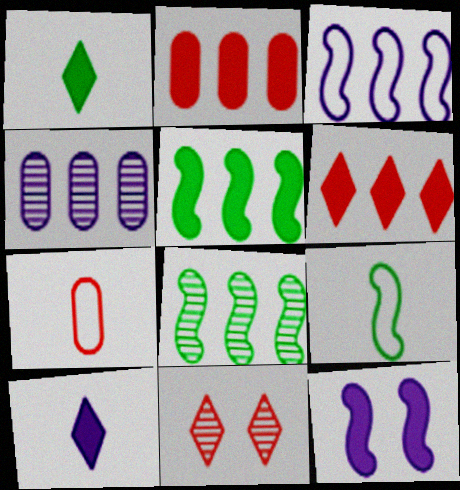[[1, 2, 12]]